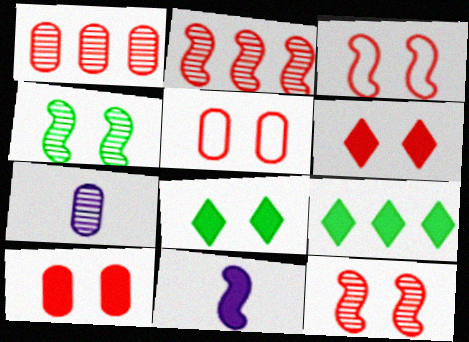[[3, 7, 9], 
[5, 6, 12], 
[9, 10, 11]]